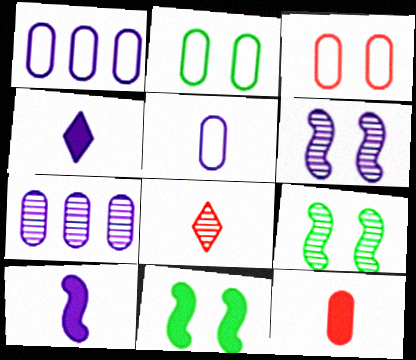[[1, 4, 6], 
[1, 8, 11], 
[2, 7, 12], 
[7, 8, 9]]